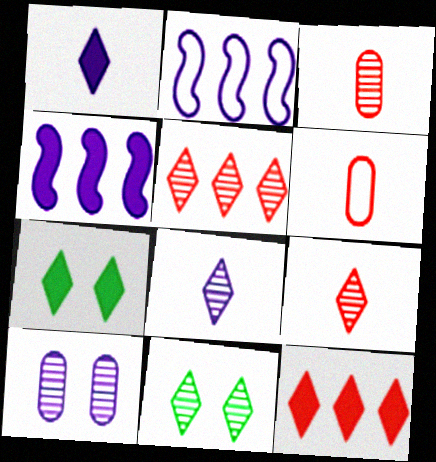[[1, 2, 10], 
[1, 7, 12], 
[2, 3, 7], 
[4, 6, 11], 
[5, 8, 11]]